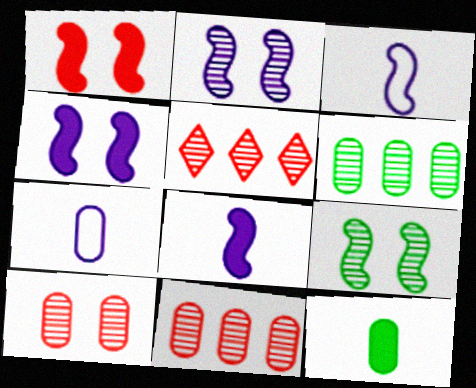[]